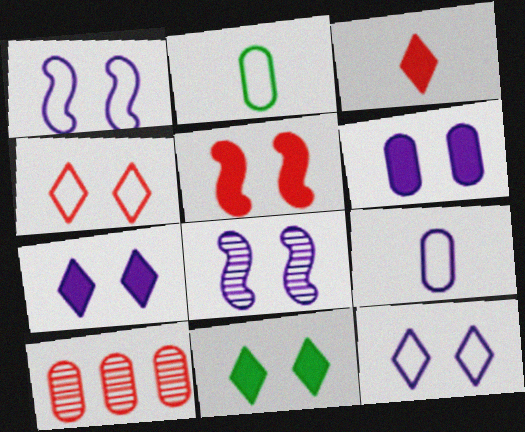[[2, 6, 10], 
[5, 6, 11], 
[6, 8, 12]]